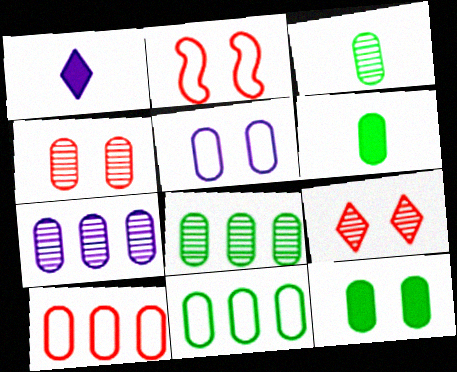[[1, 2, 8], 
[3, 4, 7], 
[3, 11, 12], 
[4, 5, 12]]